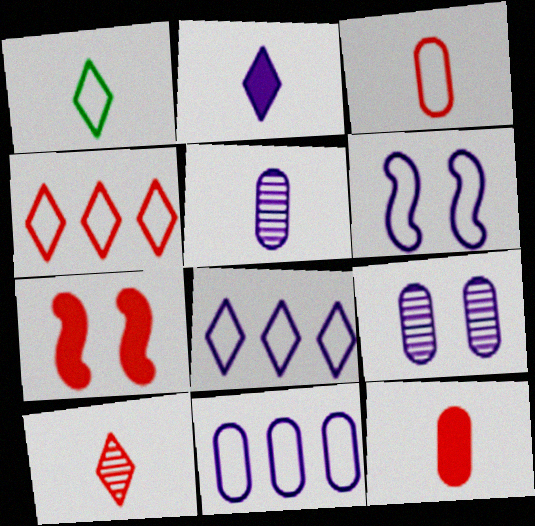[[1, 2, 10]]